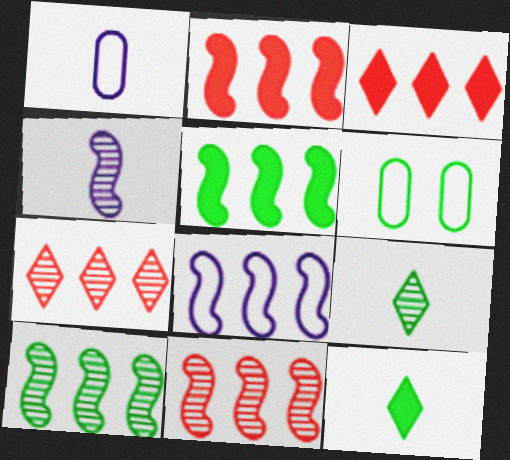[[2, 8, 10], 
[3, 4, 6], 
[5, 6, 9], 
[5, 8, 11], 
[6, 10, 12]]